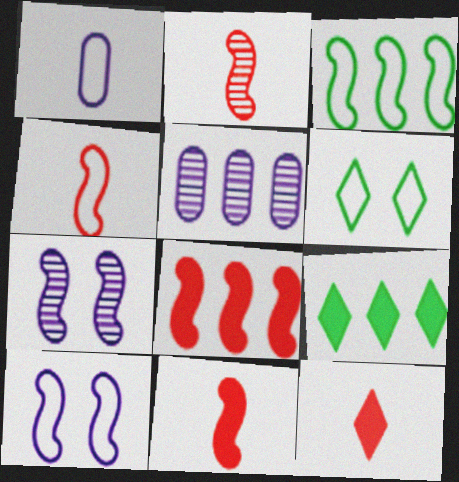[[2, 4, 11], 
[3, 4, 10], 
[3, 7, 11], 
[5, 6, 11]]